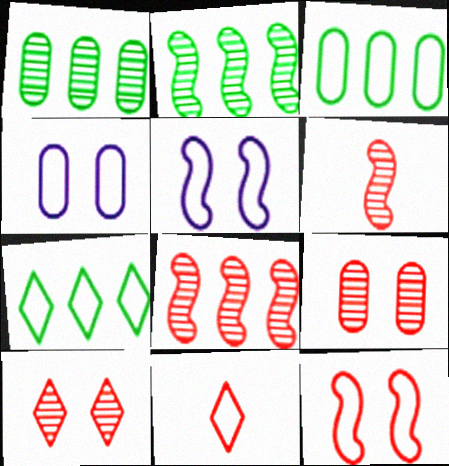[[3, 5, 11]]